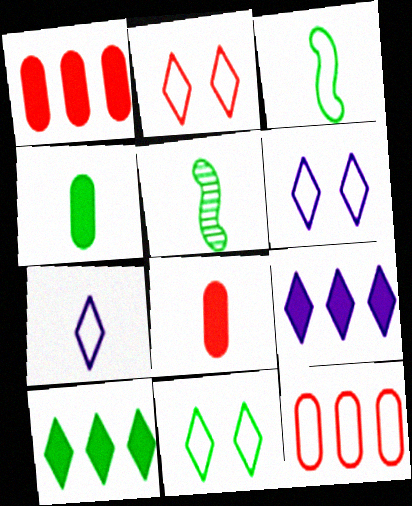[[1, 5, 6], 
[2, 6, 11], 
[3, 6, 12], 
[5, 7, 8]]